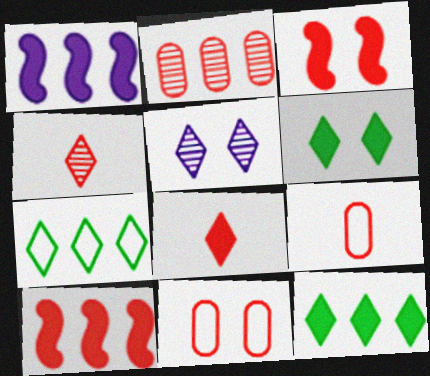[[1, 2, 7], 
[4, 10, 11], 
[5, 7, 8]]